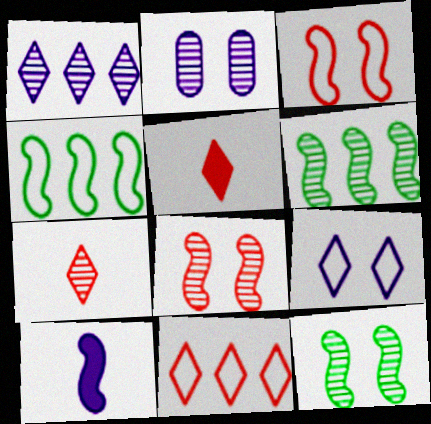[[2, 4, 5], 
[2, 6, 7], 
[3, 6, 10], 
[4, 8, 10]]